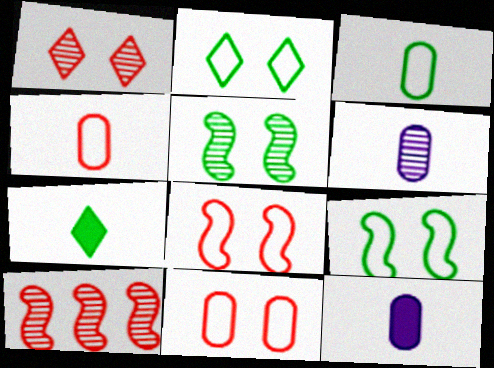[[2, 10, 12]]